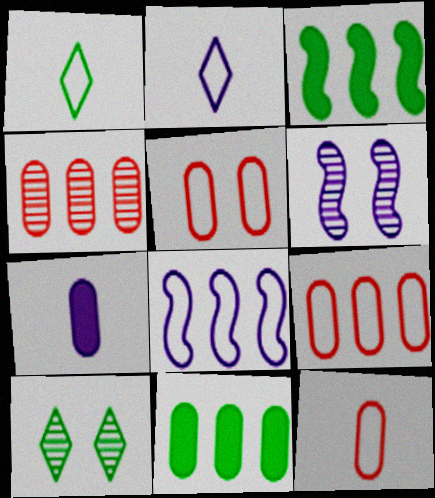[[1, 5, 8], 
[5, 9, 12]]